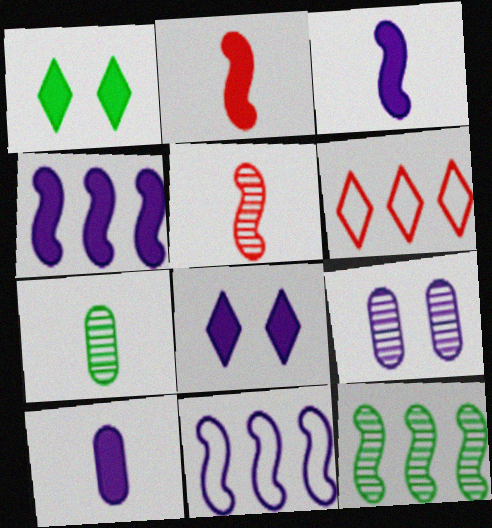[[4, 8, 10]]